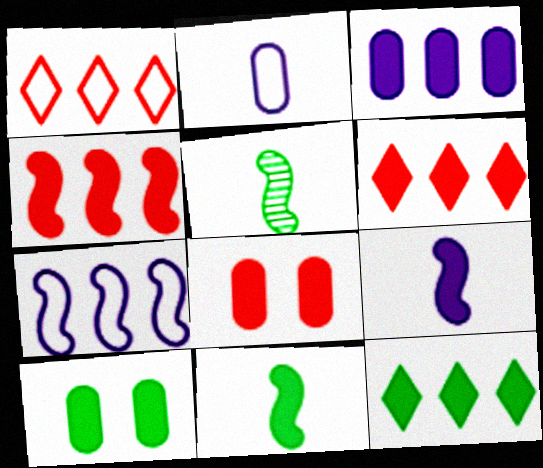[[3, 4, 12], 
[6, 9, 10], 
[8, 9, 12], 
[10, 11, 12]]